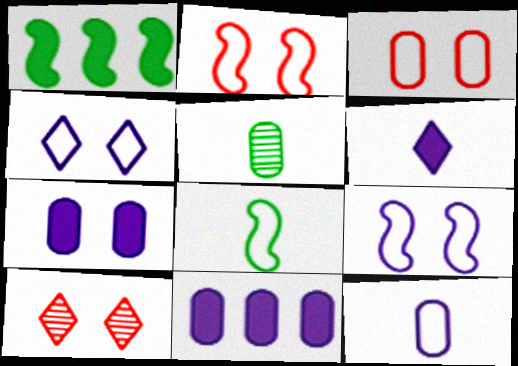[[1, 10, 12], 
[3, 5, 11], 
[8, 10, 11]]